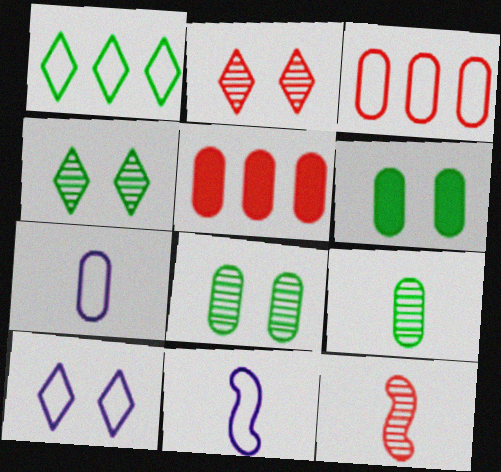[[4, 5, 11], 
[5, 7, 8]]